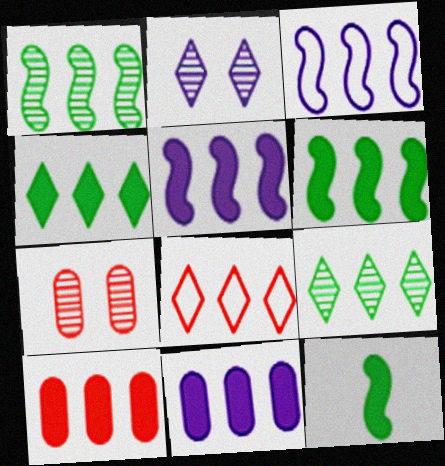[[1, 8, 11], 
[3, 9, 10], 
[4, 5, 10]]